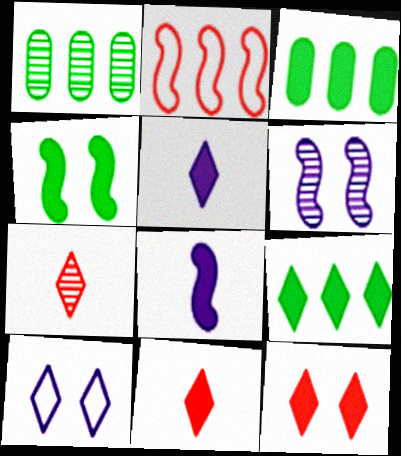[[1, 6, 7], 
[3, 8, 12], 
[5, 9, 12], 
[7, 9, 10]]